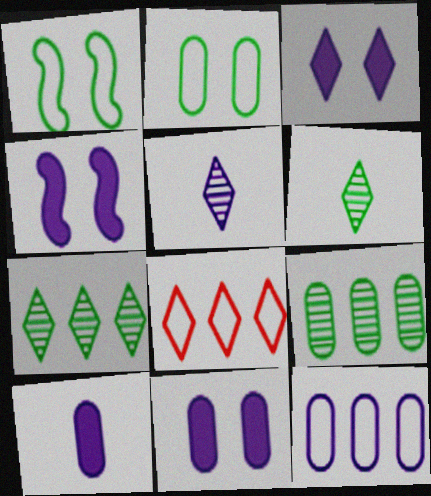[[3, 4, 11], 
[3, 6, 8], 
[4, 5, 12]]